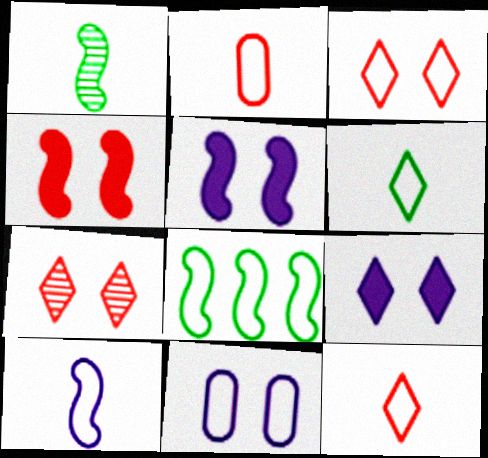[[2, 6, 10], 
[8, 11, 12]]